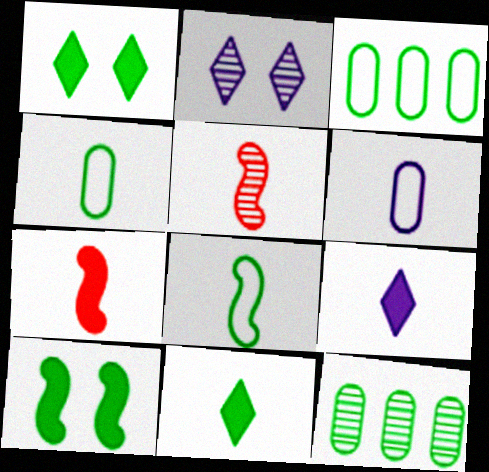[[1, 8, 12], 
[2, 3, 7], 
[2, 5, 12], 
[4, 5, 9], 
[5, 6, 11]]